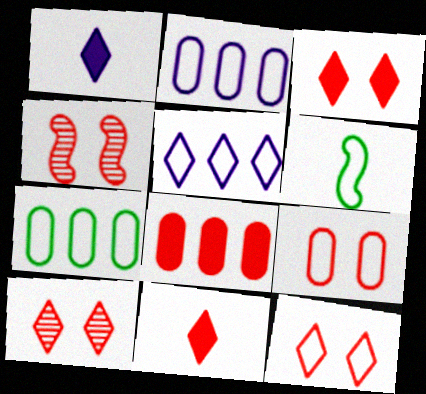[[1, 4, 7], 
[2, 6, 12], 
[3, 4, 9], 
[3, 10, 12], 
[5, 6, 9]]